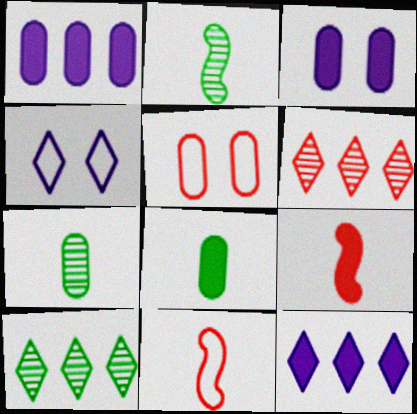[[1, 5, 7], 
[2, 5, 12], 
[3, 10, 11], 
[5, 6, 9]]